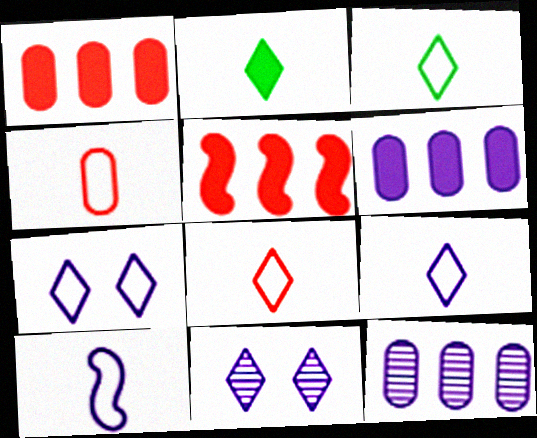[[3, 4, 10], 
[3, 8, 9], 
[6, 10, 11]]